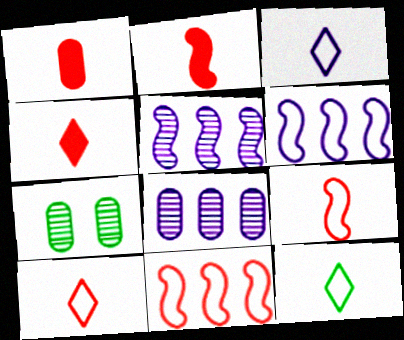[[1, 2, 4], 
[3, 10, 12], 
[4, 6, 7]]